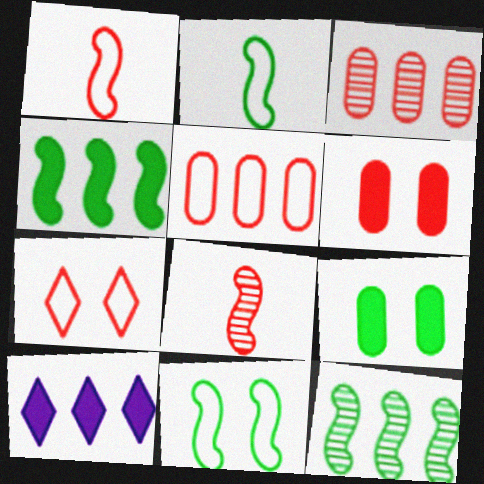[[1, 5, 7], 
[5, 10, 12]]